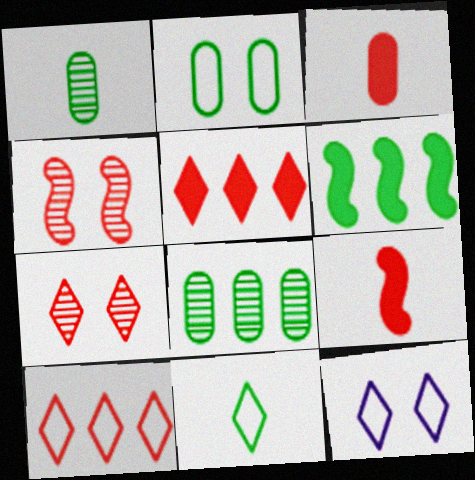[[3, 4, 10], 
[8, 9, 12], 
[10, 11, 12]]